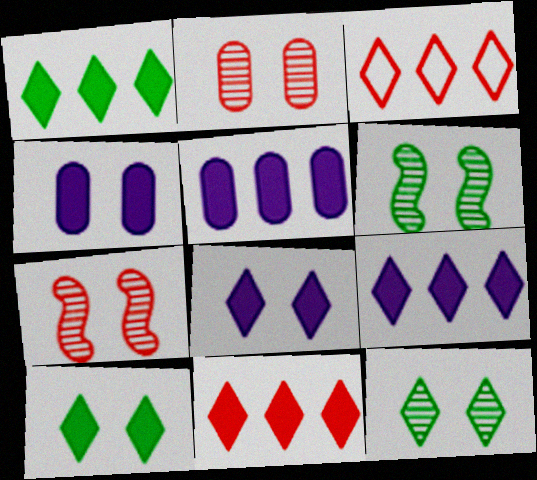[[1, 9, 11]]